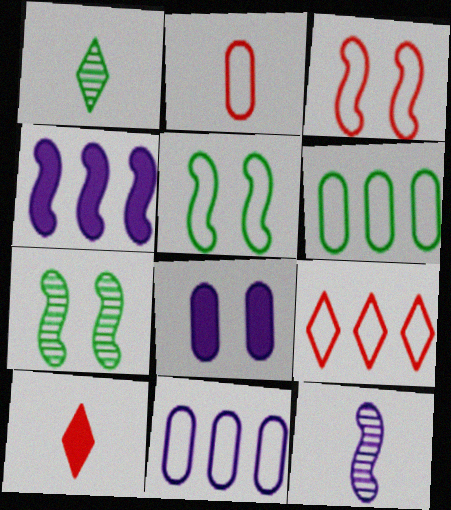[[2, 3, 9], 
[7, 10, 11]]